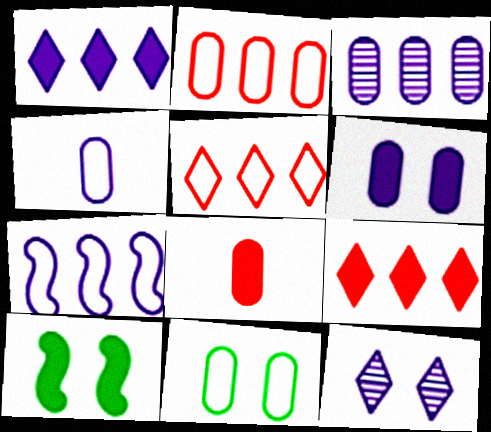[[1, 3, 7], 
[1, 8, 10], 
[2, 4, 11], 
[3, 4, 6], 
[3, 8, 11]]